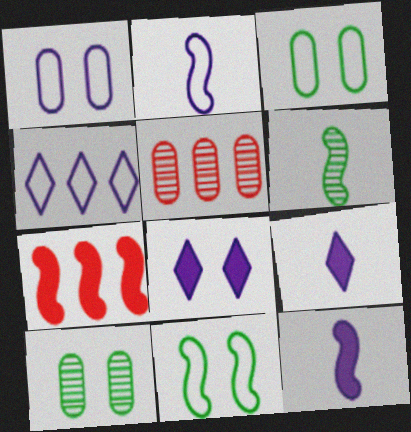[[1, 2, 4], 
[5, 9, 11]]